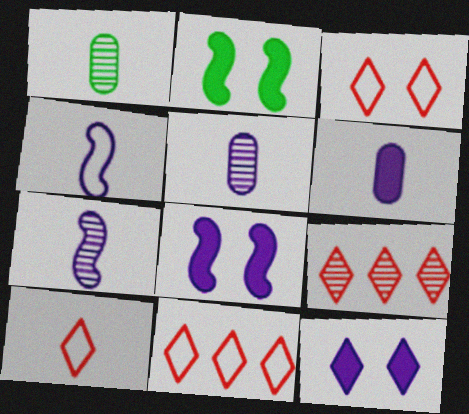[[1, 8, 11], 
[2, 5, 11], 
[3, 10, 11]]